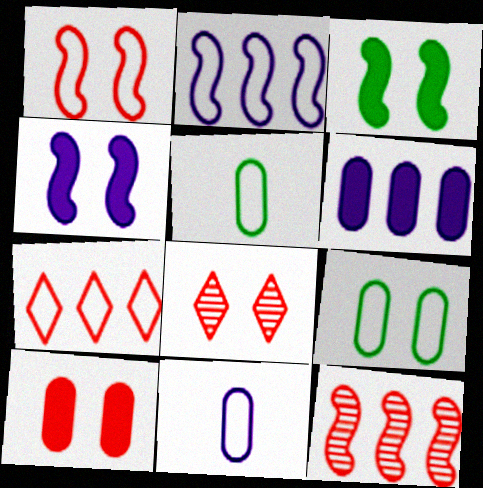[[1, 8, 10], 
[4, 8, 9]]